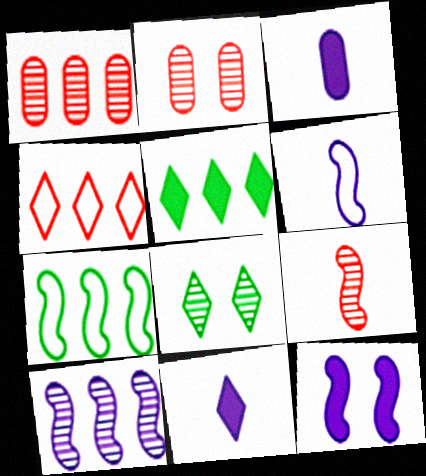[[2, 5, 6], 
[2, 7, 11], 
[4, 8, 11], 
[6, 10, 12], 
[7, 9, 12]]